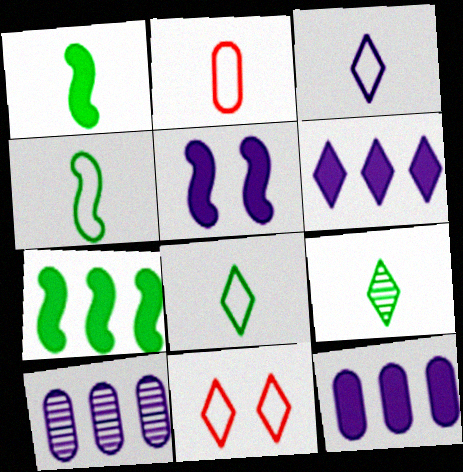[[1, 10, 11], 
[2, 3, 4], 
[3, 5, 10], 
[6, 9, 11]]